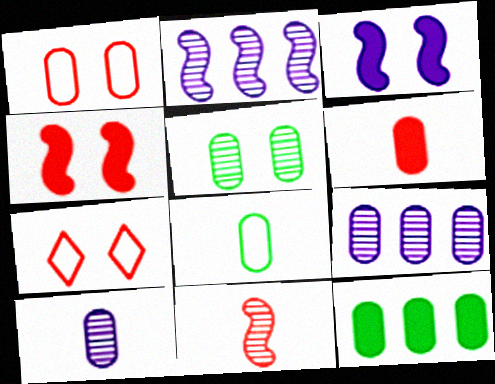[[1, 10, 12], 
[3, 5, 7], 
[5, 8, 12], 
[6, 8, 10]]